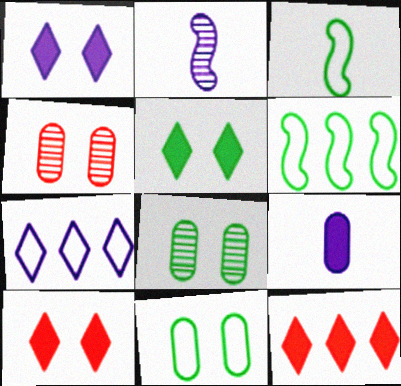[[1, 5, 10], 
[2, 11, 12]]